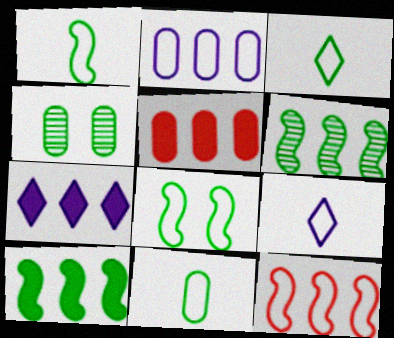[[1, 3, 11], 
[3, 4, 10], 
[5, 7, 10]]